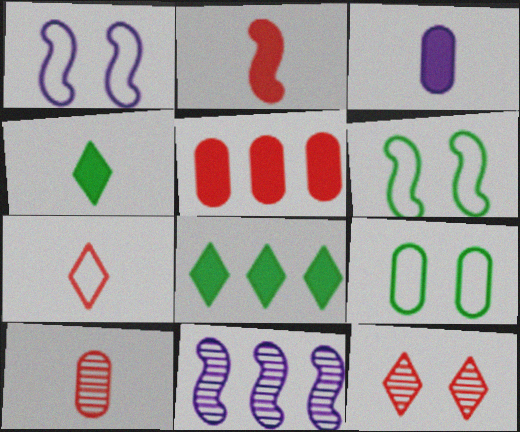[[1, 8, 10], 
[2, 3, 4], 
[2, 6, 11], 
[2, 7, 10]]